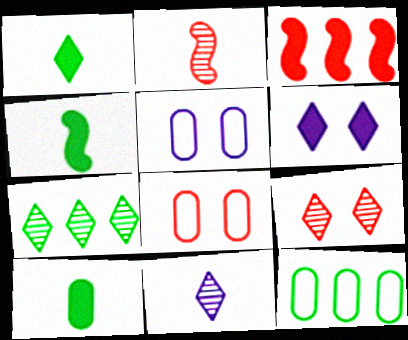[[1, 4, 10], 
[2, 6, 12], 
[3, 6, 10], 
[7, 9, 11]]